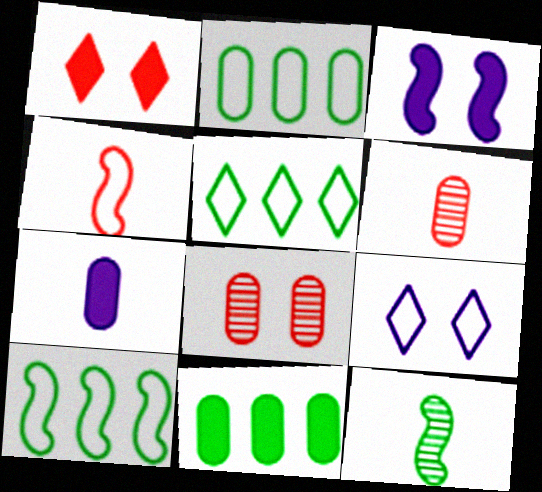[[2, 4, 9], 
[2, 5, 10], 
[2, 7, 8], 
[3, 5, 6]]